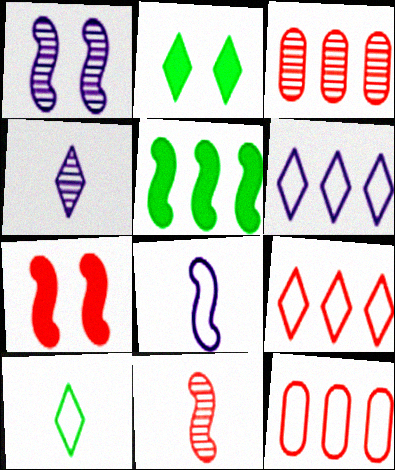[[2, 3, 8], 
[2, 4, 9], 
[3, 5, 6]]